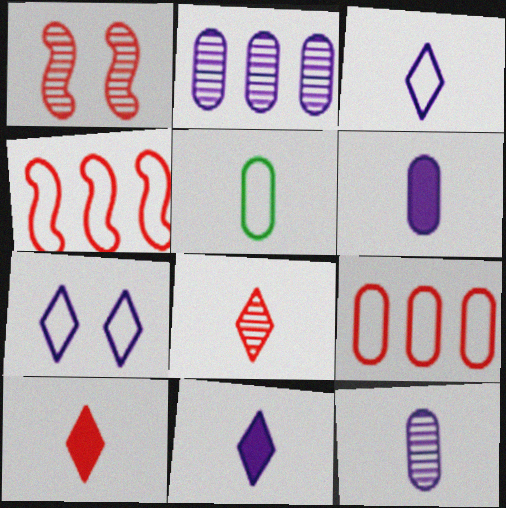[[1, 9, 10], 
[4, 5, 7]]